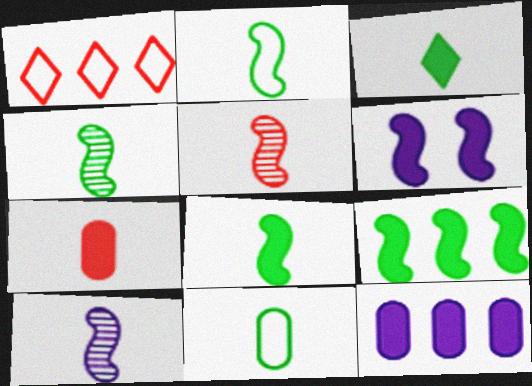[[2, 4, 8], 
[3, 4, 11], 
[4, 5, 10]]